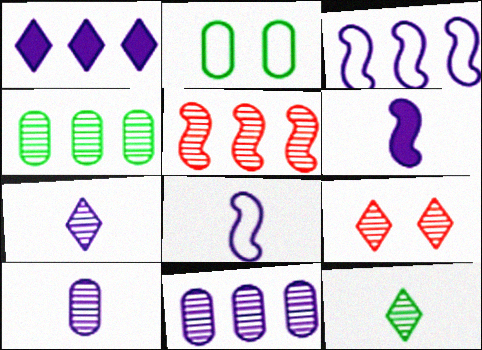[[1, 3, 11]]